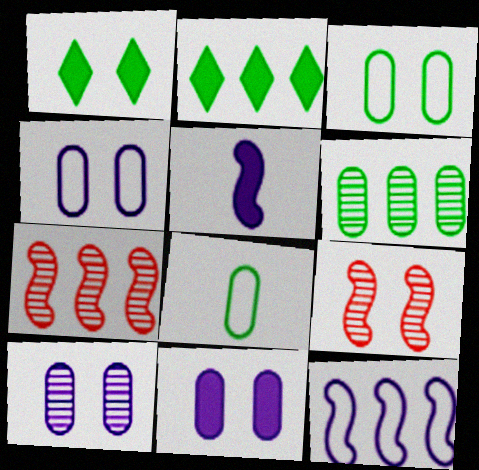[[1, 4, 9], 
[4, 10, 11]]